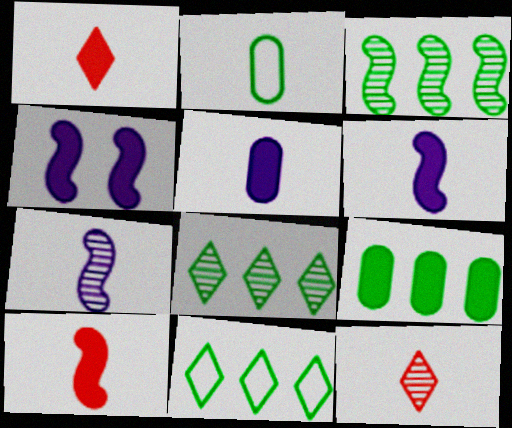[[1, 2, 7], 
[1, 4, 9], 
[2, 6, 12], 
[3, 9, 11]]